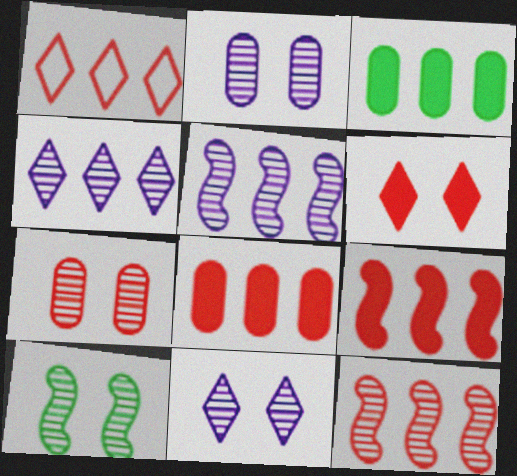[[1, 3, 5], 
[1, 8, 12], 
[7, 10, 11]]